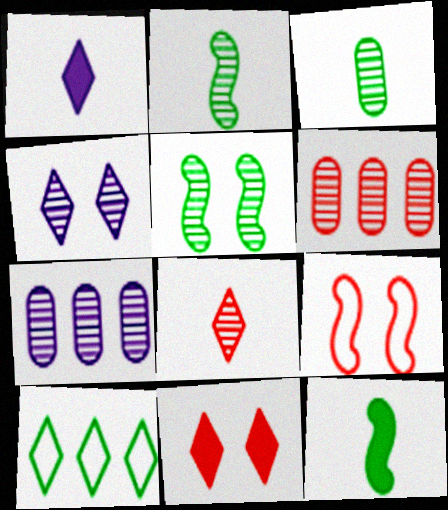[[2, 4, 6], 
[5, 7, 8]]